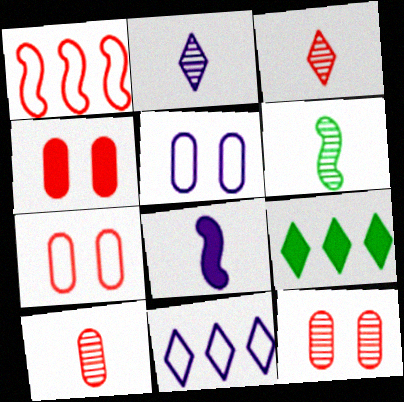[[1, 3, 4], 
[2, 6, 10], 
[4, 6, 11], 
[4, 7, 12], 
[4, 8, 9]]